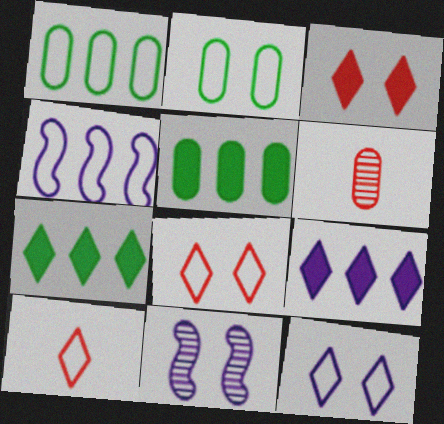[[2, 3, 11], 
[2, 4, 10], 
[5, 10, 11]]